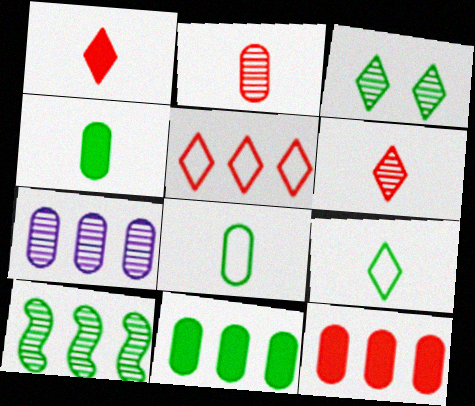[]